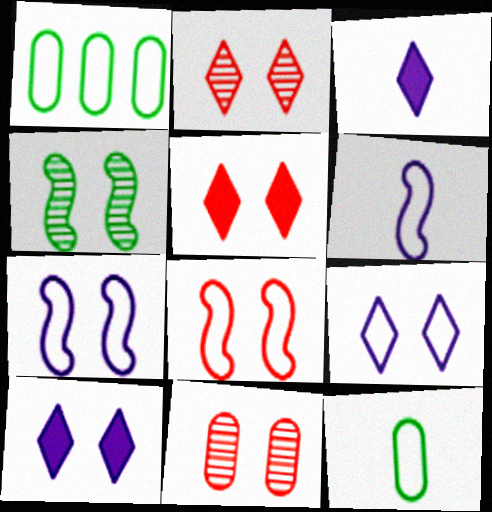[[5, 8, 11]]